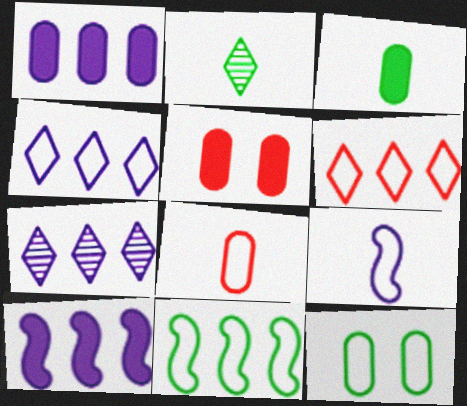[[1, 3, 5], 
[6, 9, 12]]